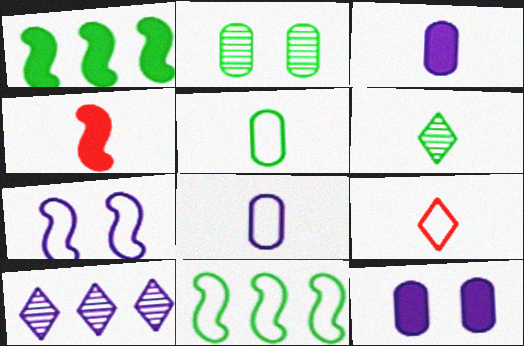[[3, 7, 10], 
[4, 6, 8]]